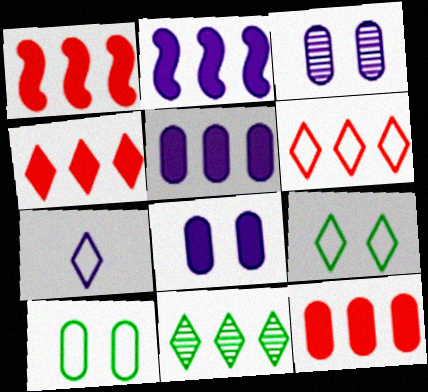[[1, 4, 12], 
[2, 3, 7], 
[6, 7, 9]]